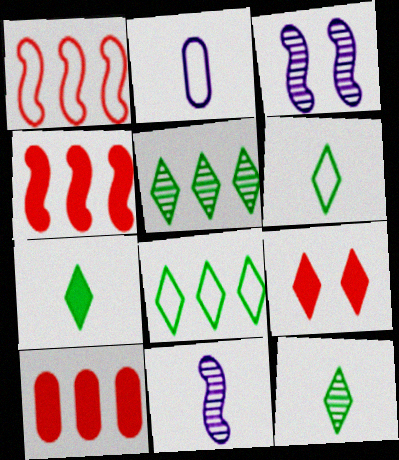[[3, 6, 10], 
[6, 7, 12]]